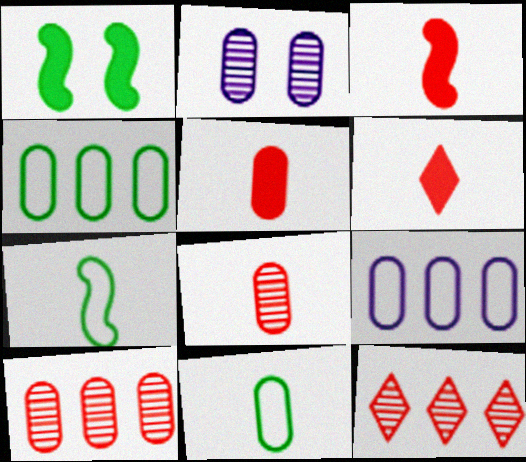[[2, 4, 5], 
[3, 5, 6]]